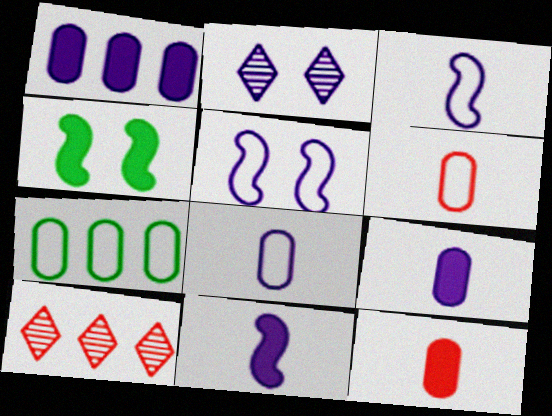[[1, 2, 3], 
[4, 8, 10]]